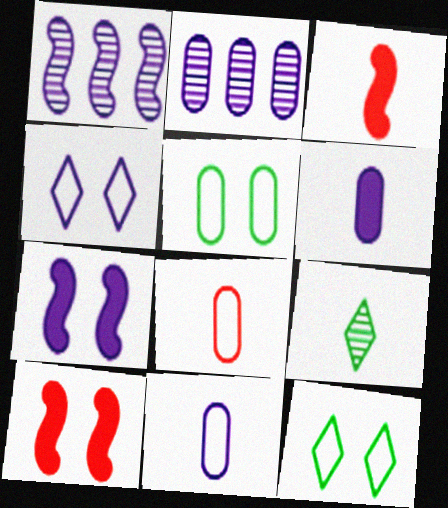[[1, 4, 6], 
[2, 3, 12], 
[3, 9, 11]]